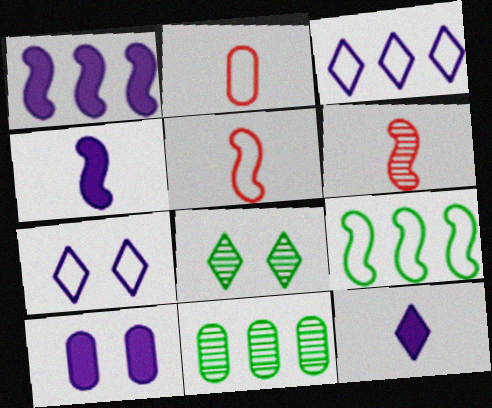[[1, 2, 8], 
[1, 10, 12], 
[2, 7, 9], 
[2, 10, 11]]